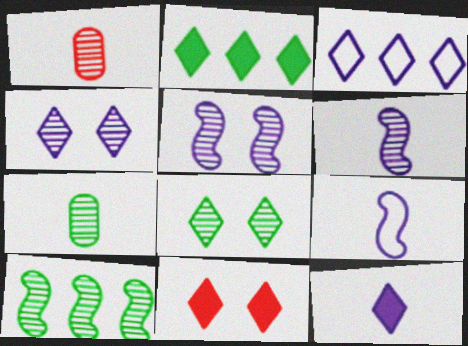[[1, 4, 10], 
[2, 11, 12], 
[3, 4, 12], 
[7, 8, 10]]